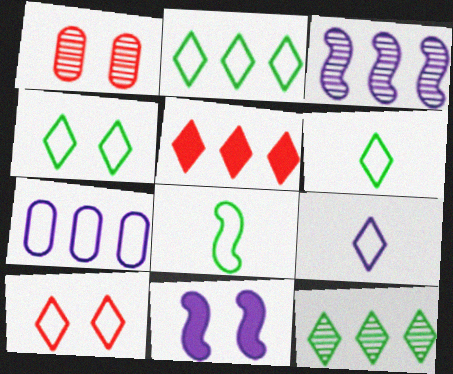[[1, 4, 11], 
[2, 4, 6], 
[2, 9, 10], 
[7, 8, 10]]